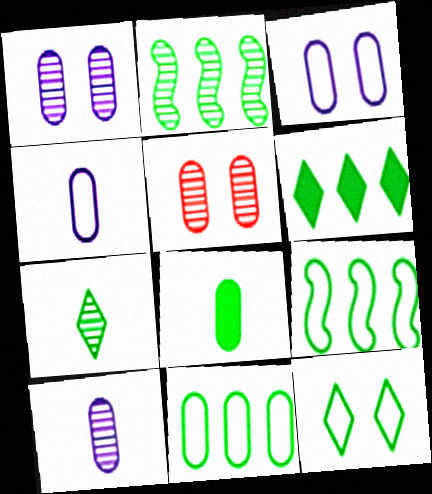[[2, 6, 11], 
[2, 8, 12], 
[6, 7, 12]]